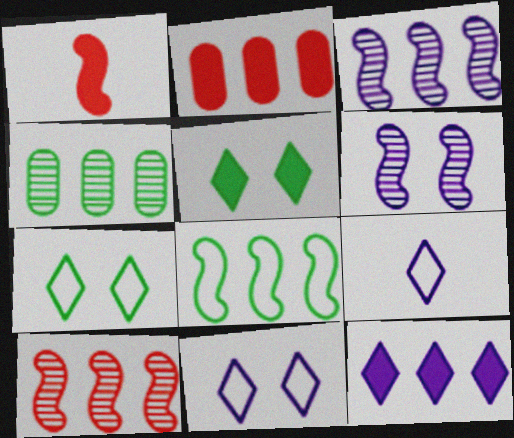[[1, 4, 11], 
[1, 6, 8]]